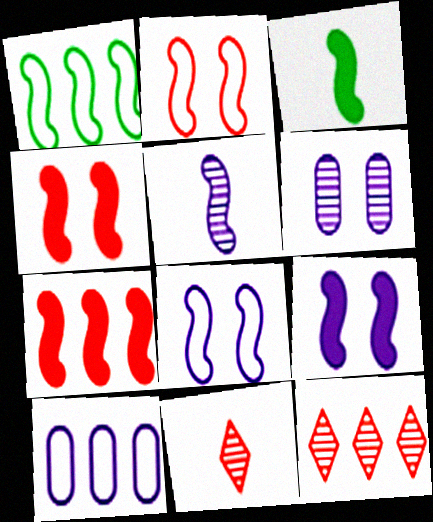[[1, 4, 5], 
[3, 7, 9]]